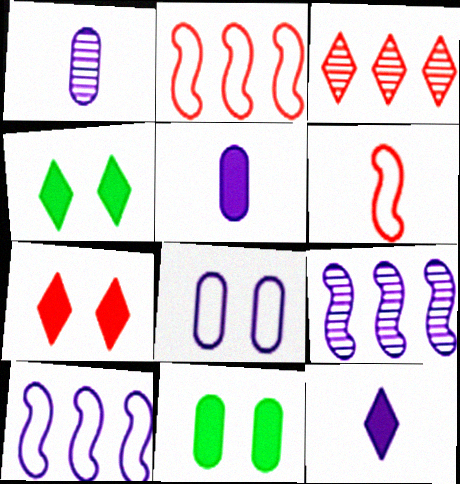[[1, 2, 4], 
[8, 9, 12]]